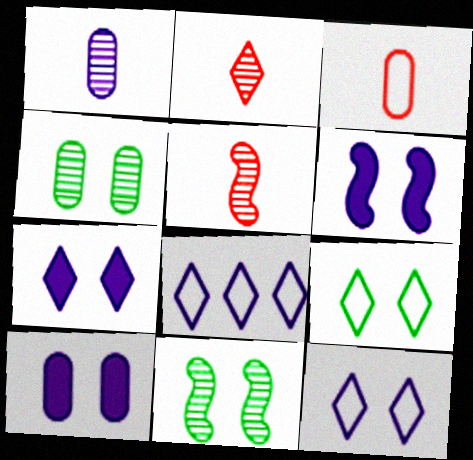[[1, 6, 8], 
[6, 7, 10]]